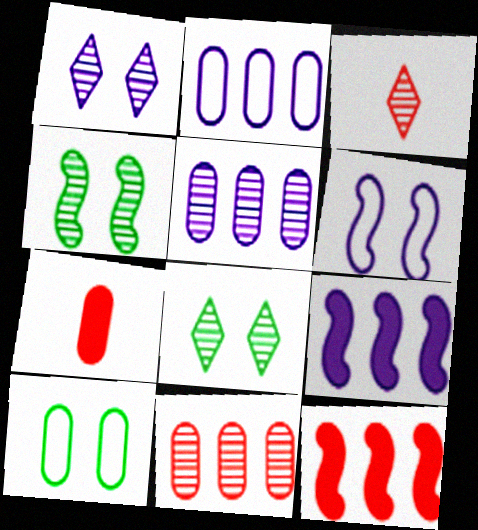[[3, 4, 5], 
[3, 9, 10], 
[5, 7, 10]]